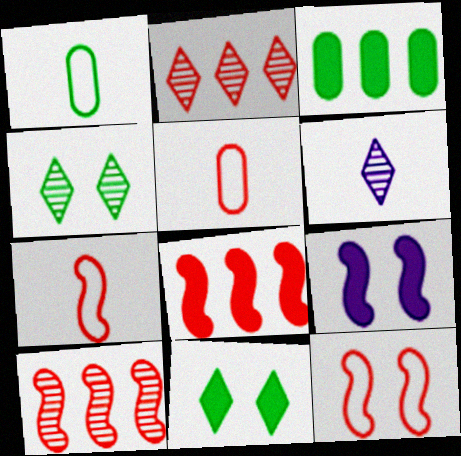[[1, 2, 9], 
[2, 4, 6], 
[3, 6, 12]]